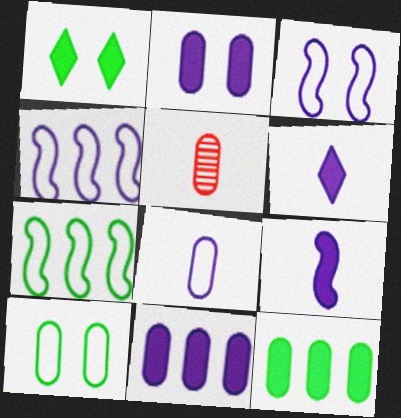[[1, 4, 5], 
[5, 10, 11]]